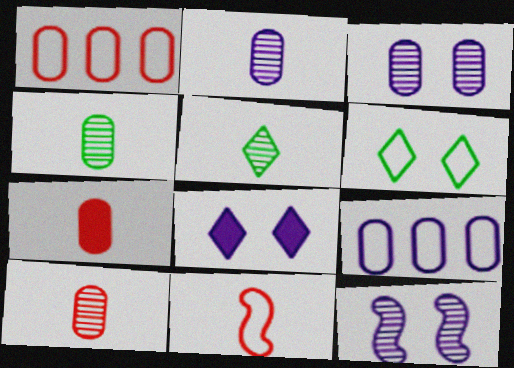[[2, 4, 10], 
[6, 9, 11]]